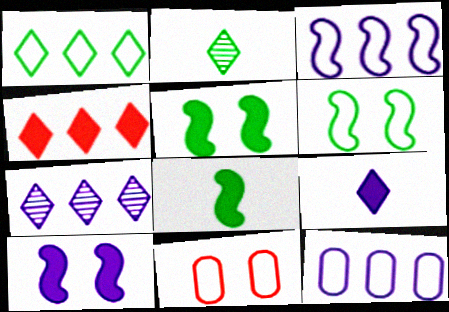[[1, 4, 7], 
[7, 8, 11]]